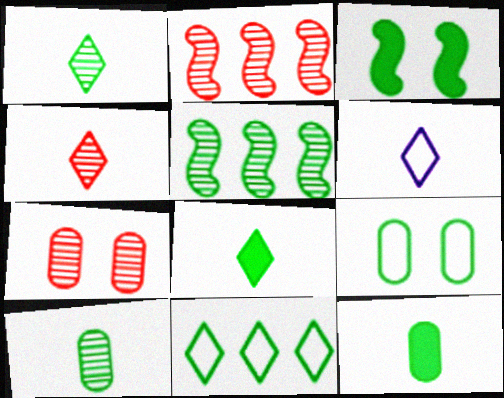[[2, 4, 7], 
[3, 10, 11], 
[4, 6, 8], 
[5, 8, 9]]